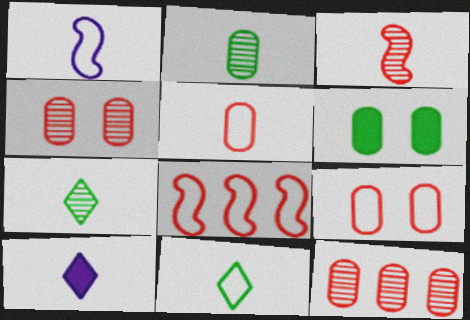[[1, 5, 11]]